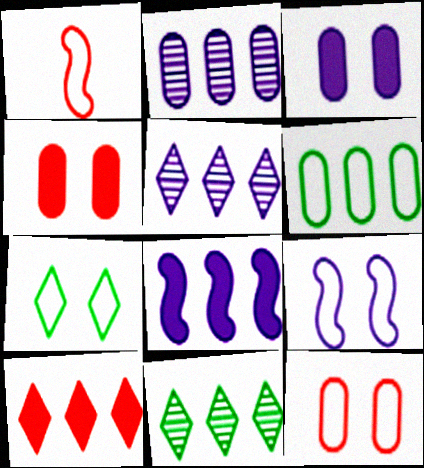[[1, 3, 11], 
[7, 9, 12]]